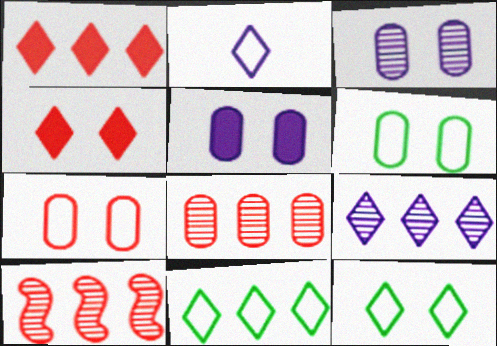[[1, 9, 11]]